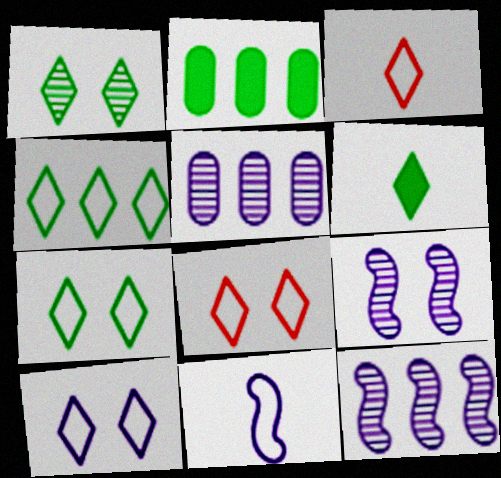[[1, 4, 6], 
[2, 3, 9], 
[3, 4, 10], 
[7, 8, 10]]